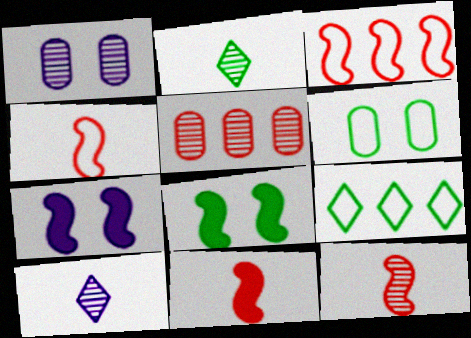[[1, 9, 11], 
[4, 11, 12]]